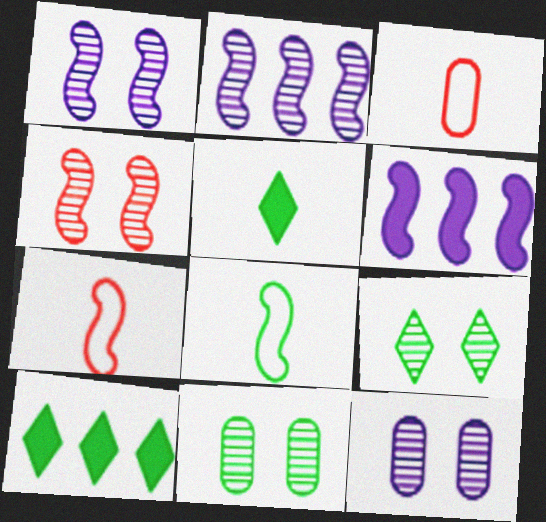[[1, 3, 10], 
[3, 6, 9], 
[4, 6, 8], 
[4, 9, 12], 
[7, 10, 12], 
[8, 10, 11]]